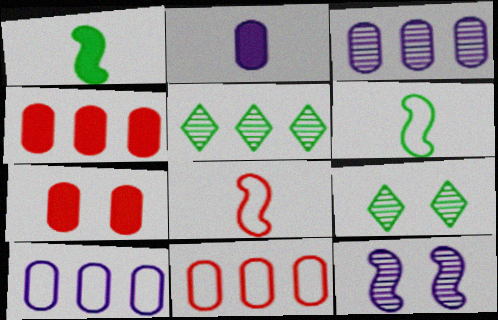[]